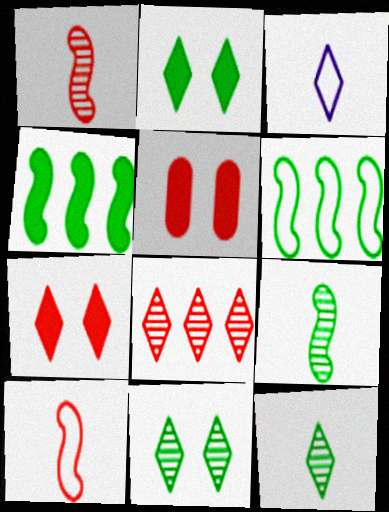[[2, 3, 8], 
[5, 8, 10]]